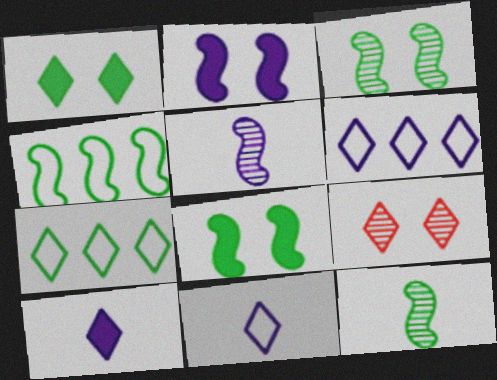[[4, 8, 12], 
[7, 9, 10]]